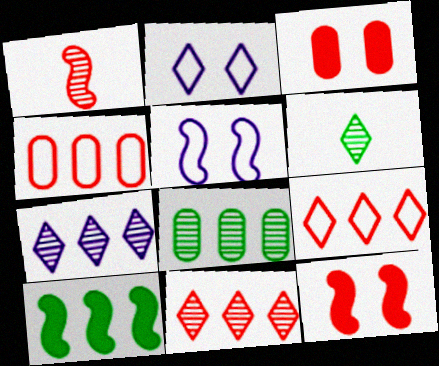[[1, 3, 9], 
[1, 5, 10], 
[4, 7, 10]]